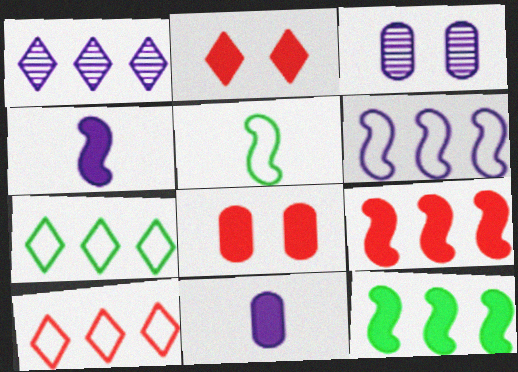[[1, 5, 8], 
[2, 11, 12]]